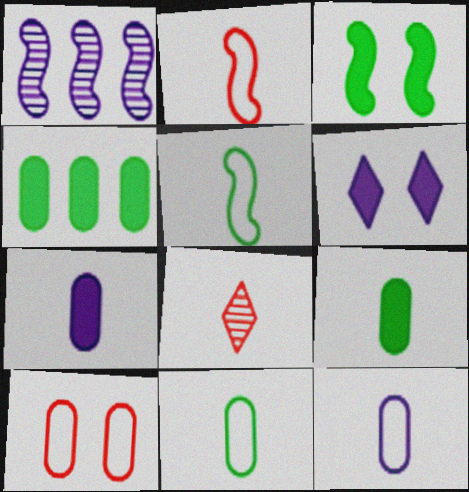[[1, 2, 3], 
[1, 6, 12], 
[5, 7, 8]]